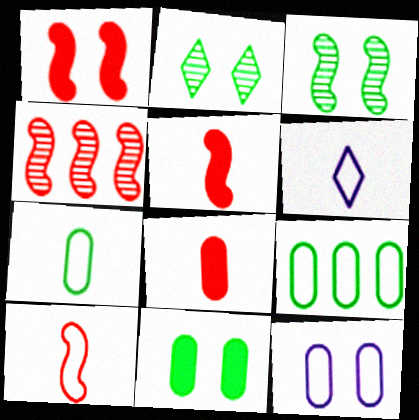[[1, 2, 12], 
[1, 4, 10], 
[4, 6, 11], 
[6, 7, 10]]